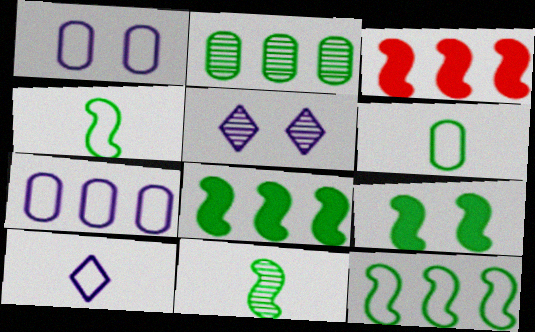[[3, 5, 6], 
[9, 11, 12]]